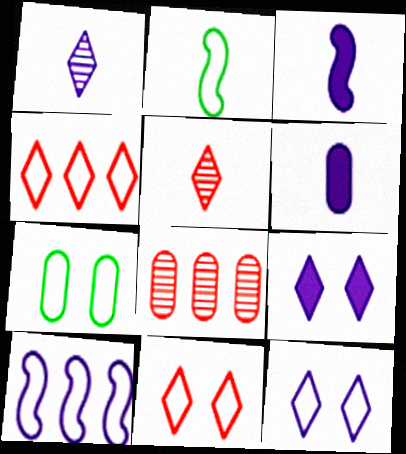[[2, 5, 6], 
[2, 8, 9], 
[6, 7, 8]]